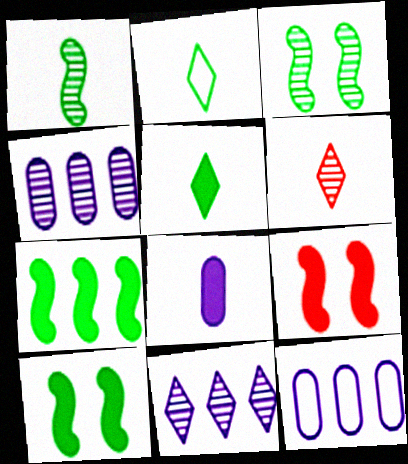[[2, 4, 9], 
[3, 4, 6], 
[6, 10, 12]]